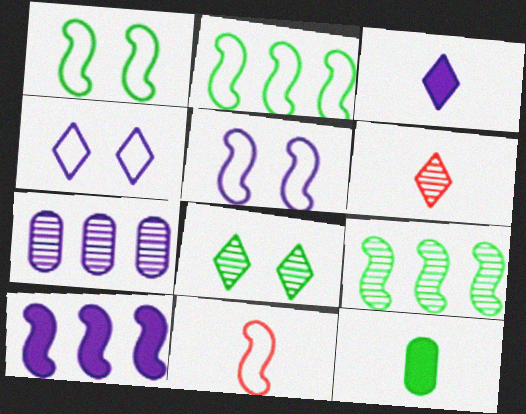[[2, 5, 11], 
[2, 8, 12], 
[3, 5, 7]]